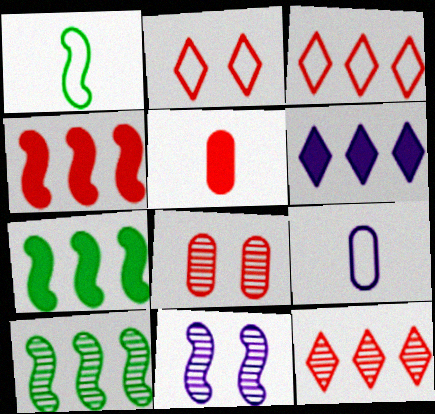[[1, 4, 11], 
[1, 6, 8], 
[6, 9, 11]]